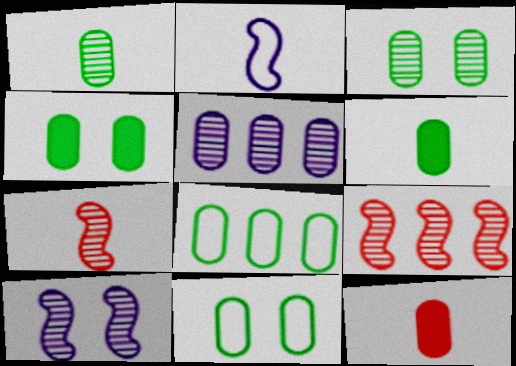[[1, 4, 8], 
[3, 4, 11], 
[3, 6, 8], 
[5, 11, 12]]